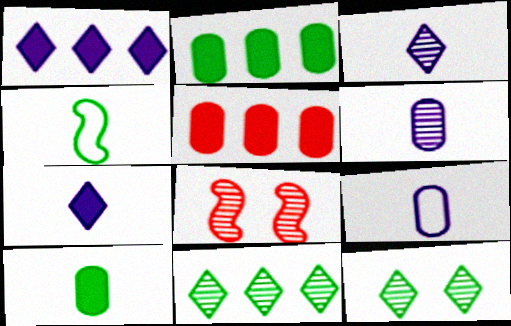[[2, 4, 12], 
[6, 8, 11]]